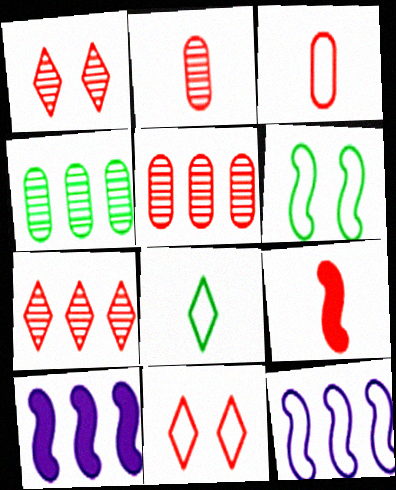[[5, 9, 11]]